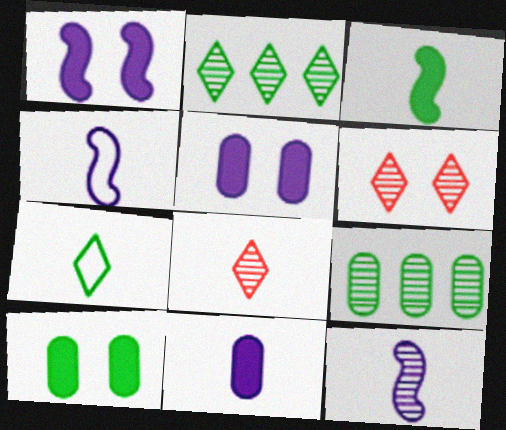[[6, 9, 12]]